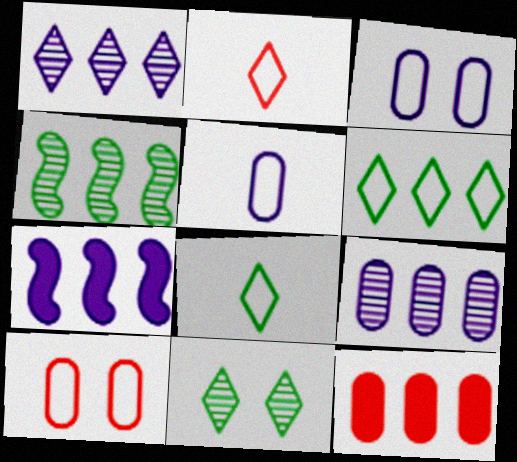[]